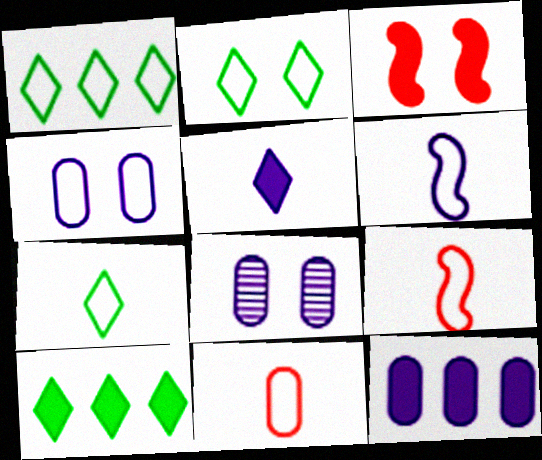[[1, 2, 7], 
[1, 4, 9], 
[2, 3, 8], 
[6, 7, 11], 
[8, 9, 10]]